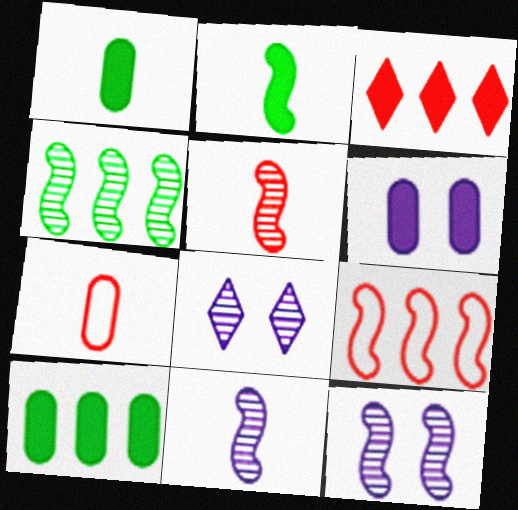[[1, 8, 9], 
[2, 3, 6], 
[2, 9, 12], 
[4, 5, 12]]